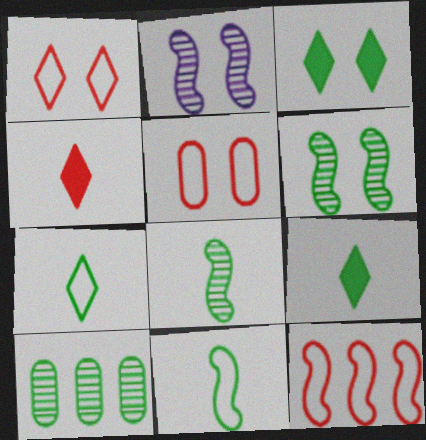[[2, 3, 5], 
[3, 10, 11]]